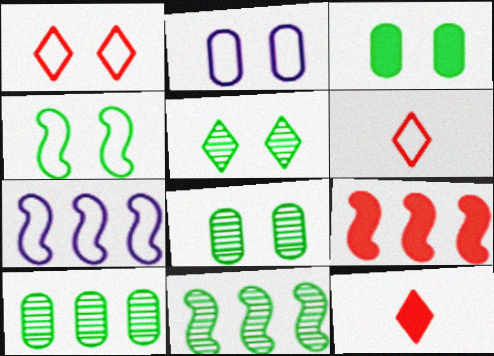[[1, 2, 4], 
[2, 11, 12], 
[3, 4, 5], 
[7, 8, 12], 
[7, 9, 11]]